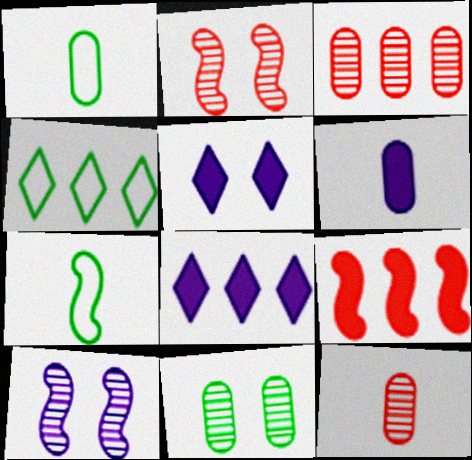[[1, 2, 8], 
[1, 6, 12], 
[2, 4, 6], 
[3, 5, 7], 
[7, 9, 10]]